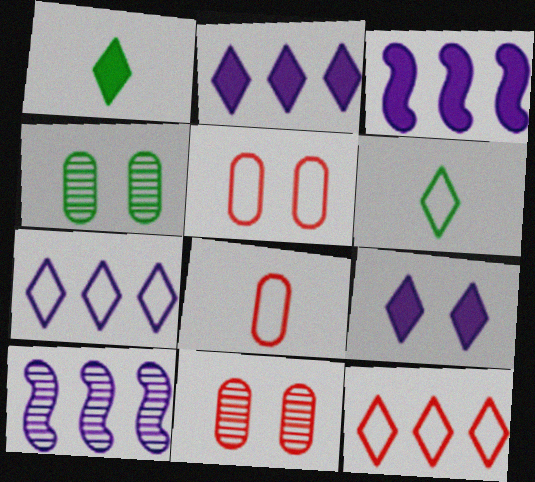[[1, 5, 10], 
[3, 6, 11]]